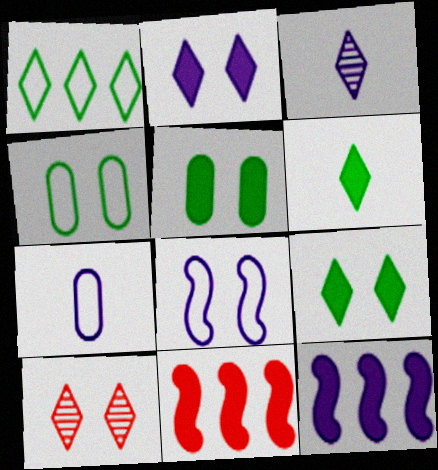[[3, 4, 11], 
[5, 8, 10]]